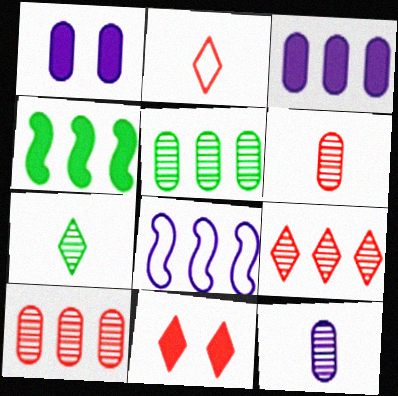[[2, 9, 11]]